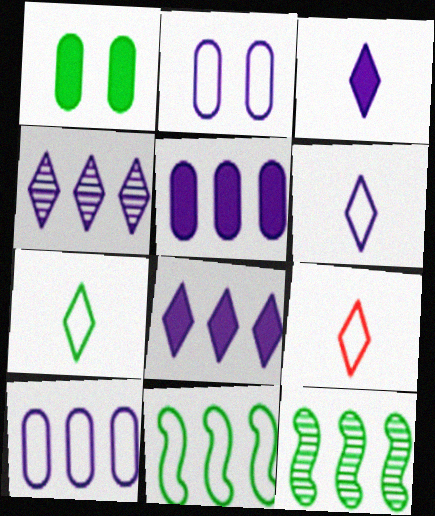[[1, 7, 12], 
[2, 9, 11], 
[6, 7, 9]]